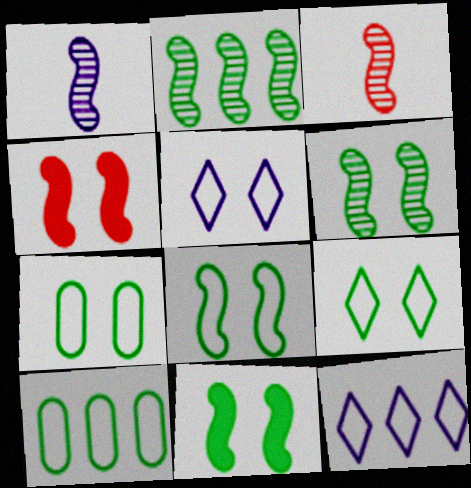[[6, 8, 11], 
[7, 8, 9]]